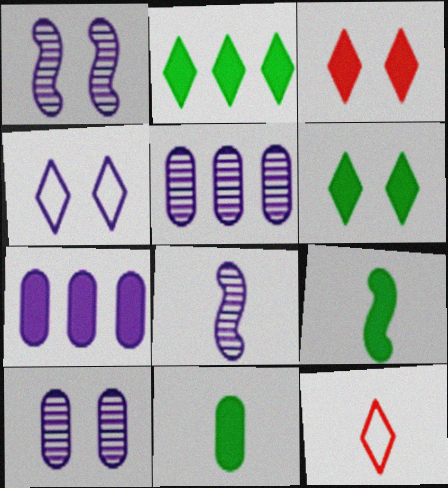[[3, 7, 9], 
[4, 7, 8], 
[8, 11, 12]]